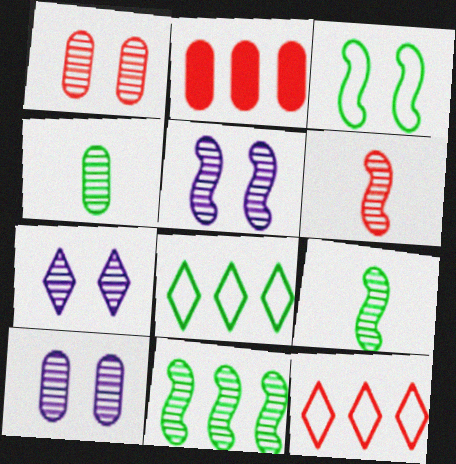[[5, 6, 11], 
[5, 7, 10]]